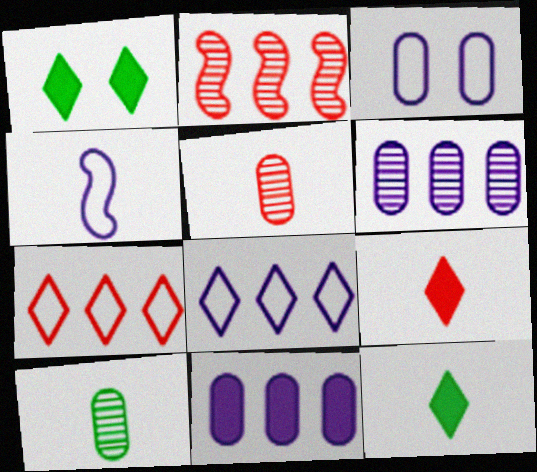[[2, 3, 12], 
[3, 4, 8], 
[4, 5, 12], 
[4, 9, 10]]